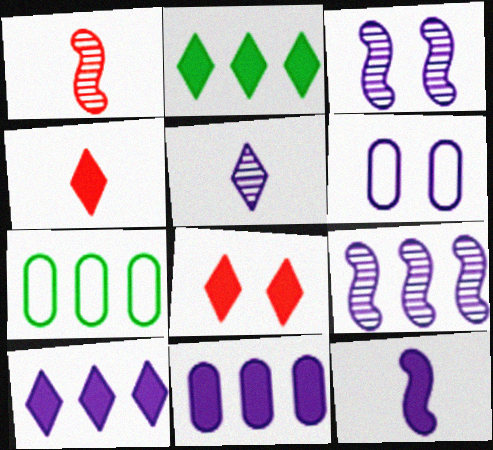[[1, 2, 6], 
[3, 4, 7]]